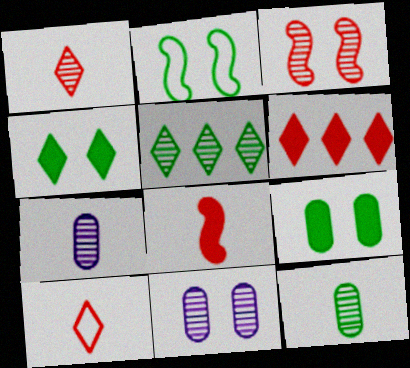[[2, 6, 7], 
[3, 5, 7]]